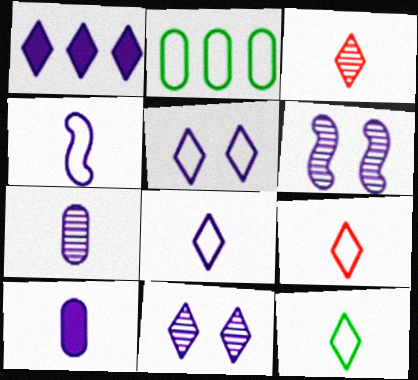[[1, 8, 11], 
[8, 9, 12]]